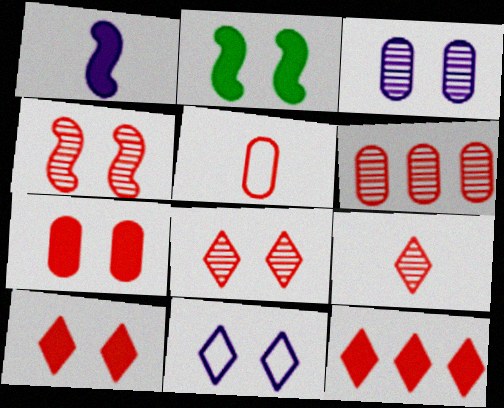[[4, 5, 12], 
[4, 6, 9], 
[5, 6, 7]]